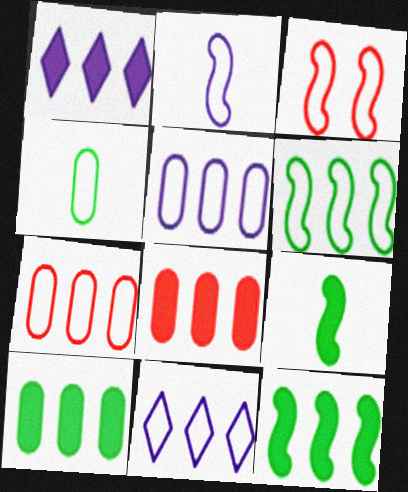[[1, 8, 12], 
[2, 3, 6], 
[3, 4, 11], 
[6, 7, 11]]